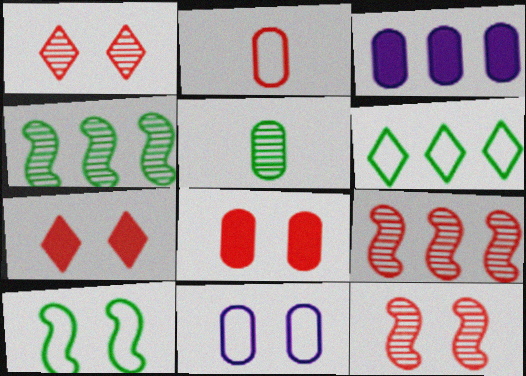[[2, 7, 9], 
[3, 6, 9]]